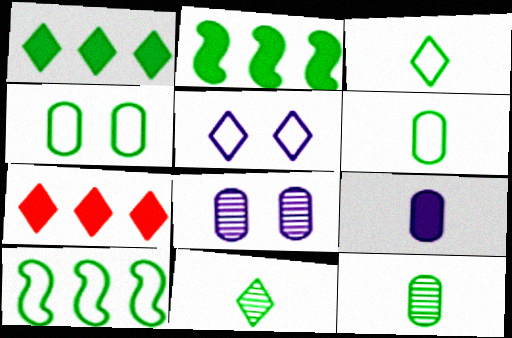[[2, 4, 11], 
[3, 4, 10], 
[5, 7, 11]]